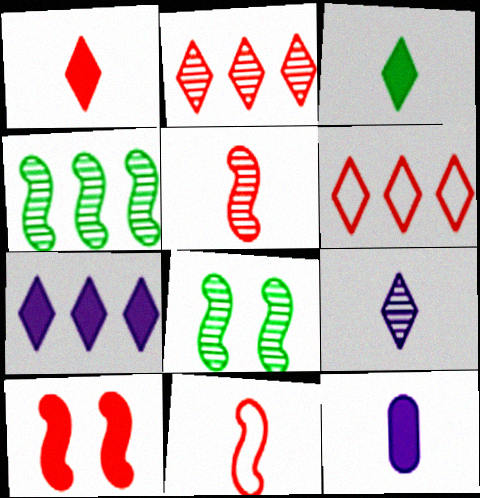[[6, 8, 12]]